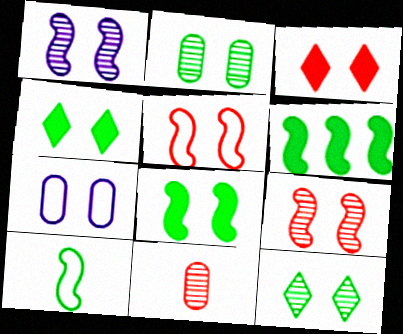[[1, 5, 8], 
[4, 7, 9]]